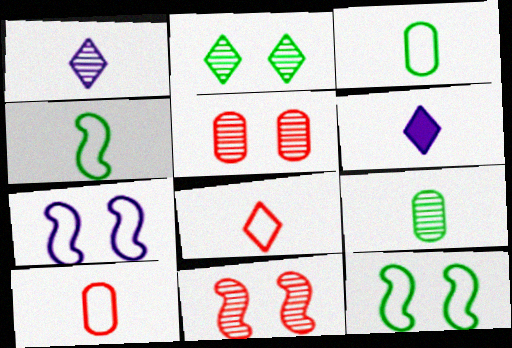[]